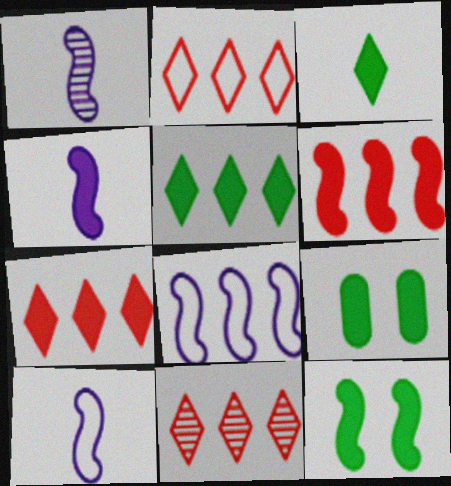[[1, 2, 9], 
[1, 4, 10], 
[2, 7, 11], 
[4, 6, 12], 
[4, 7, 9], 
[9, 10, 11]]